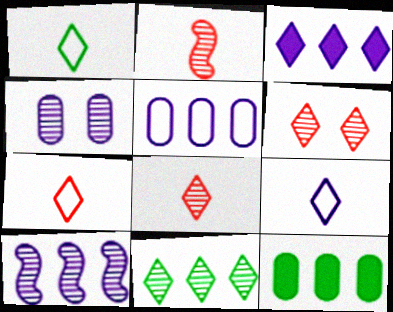[[1, 3, 6], 
[1, 7, 9], 
[2, 4, 11], 
[3, 5, 10]]